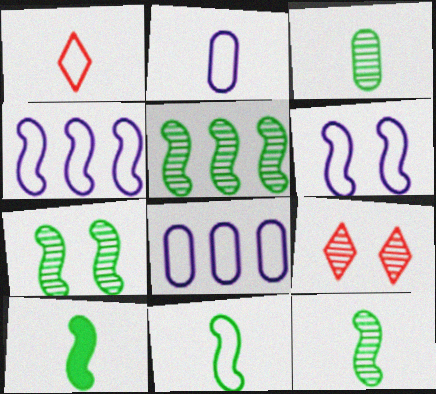[[1, 2, 11], 
[5, 7, 12], 
[8, 9, 10], 
[10, 11, 12]]